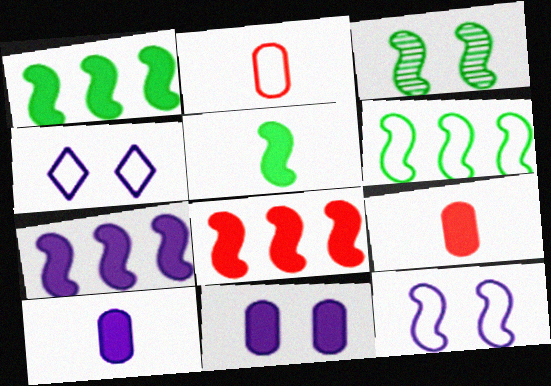[[1, 7, 8], 
[2, 4, 6], 
[3, 5, 6]]